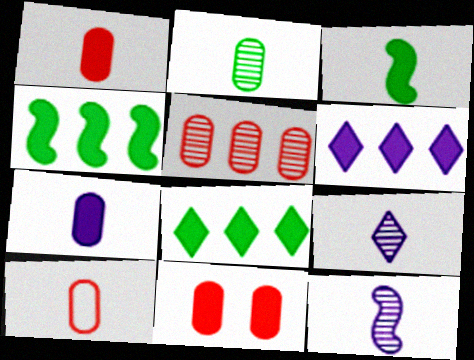[[2, 7, 10], 
[3, 6, 11], 
[3, 9, 10], 
[5, 10, 11]]